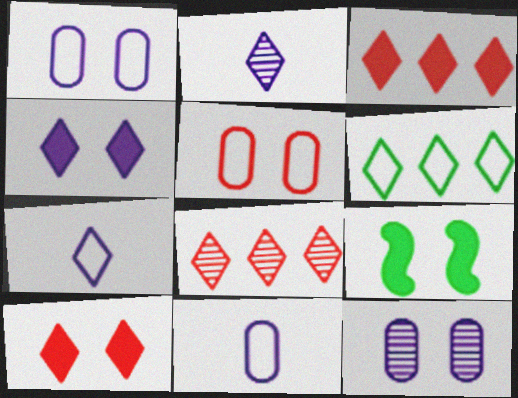[[2, 6, 10], 
[8, 9, 11]]